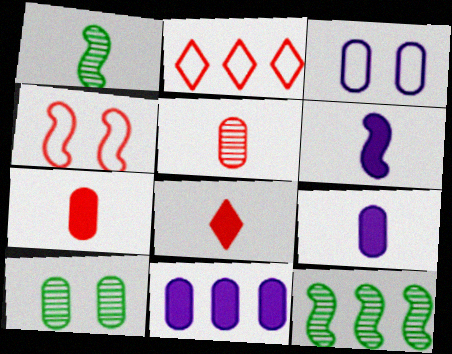[[2, 6, 10], 
[2, 11, 12], 
[3, 8, 12], 
[4, 6, 12]]